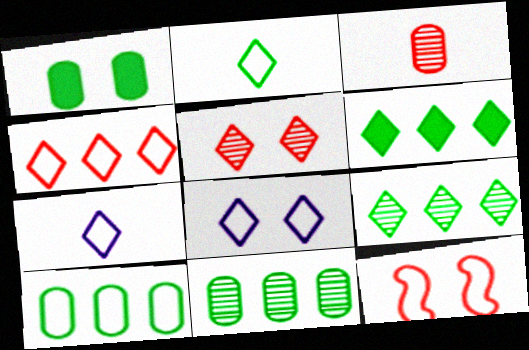[[2, 4, 8], 
[5, 6, 7], 
[7, 10, 12]]